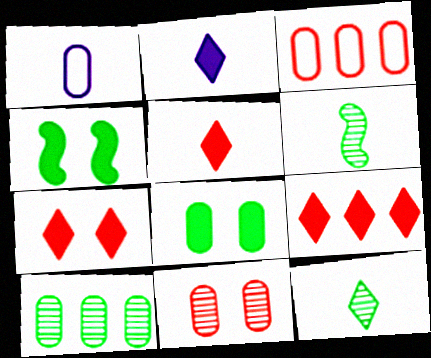[[1, 5, 6], 
[5, 7, 9]]